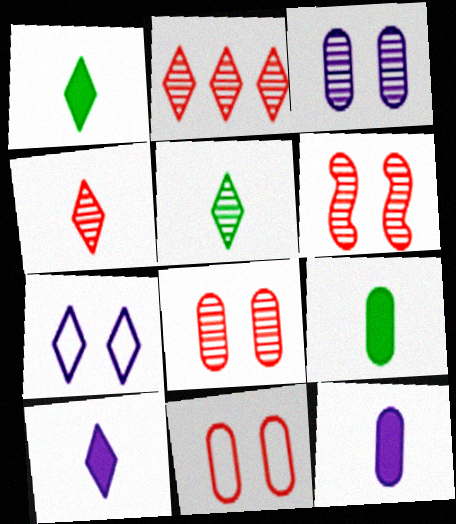[[1, 2, 7]]